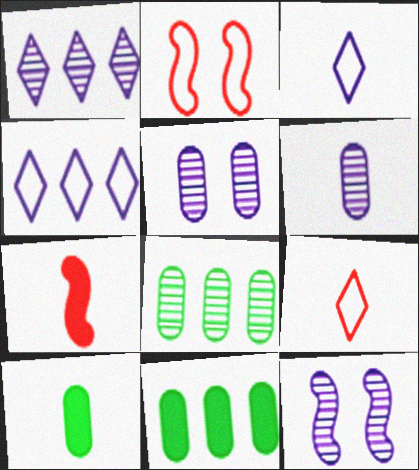[[1, 2, 10], 
[1, 6, 12], 
[9, 11, 12]]